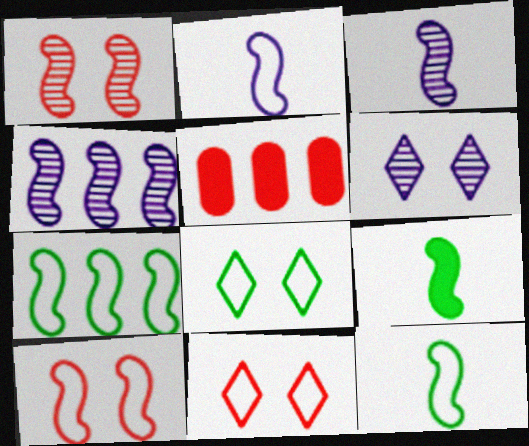[[2, 7, 10], 
[3, 5, 8], 
[4, 9, 10], 
[5, 6, 12]]